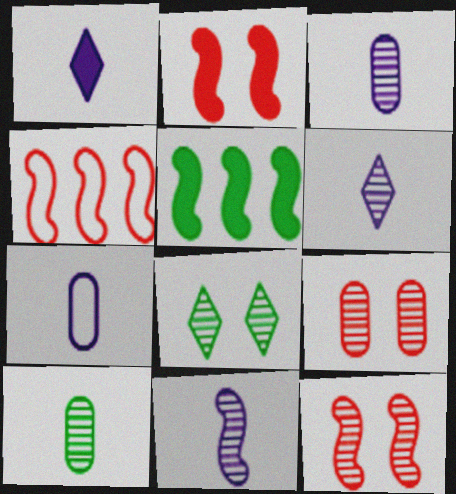[[1, 7, 11], 
[3, 6, 11]]